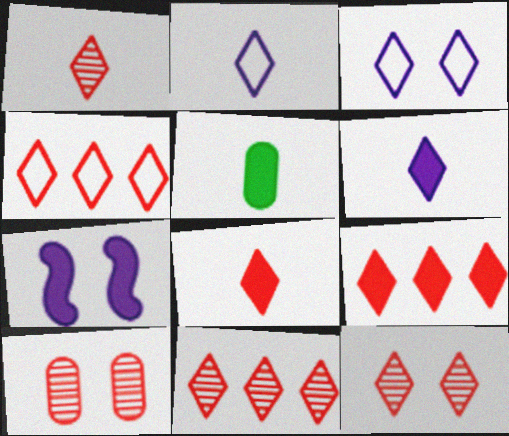[[1, 11, 12], 
[4, 8, 12], 
[4, 9, 11], 
[5, 7, 9]]